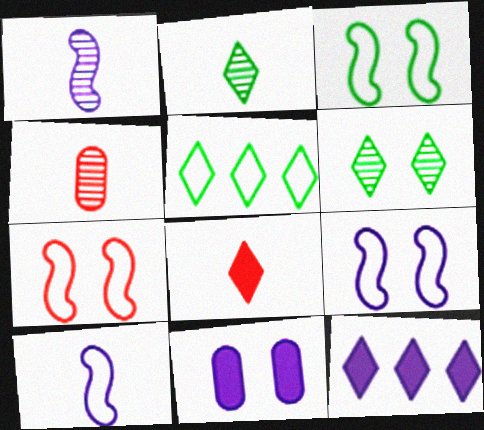[[1, 2, 4], 
[3, 4, 12], 
[3, 7, 9], 
[6, 7, 11]]